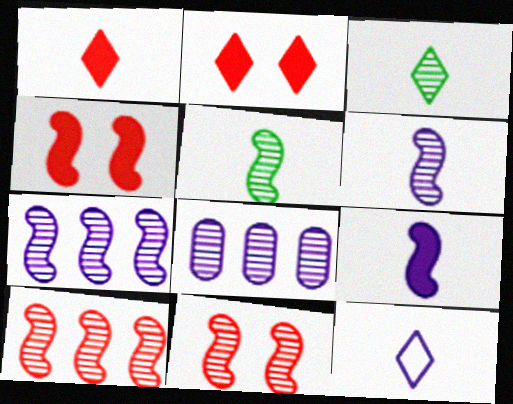[[1, 3, 12], 
[3, 8, 11], 
[5, 7, 11]]